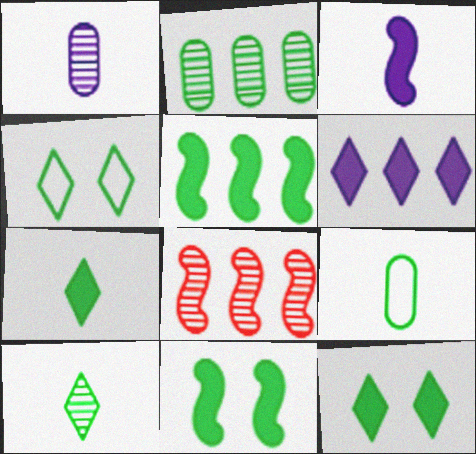[]